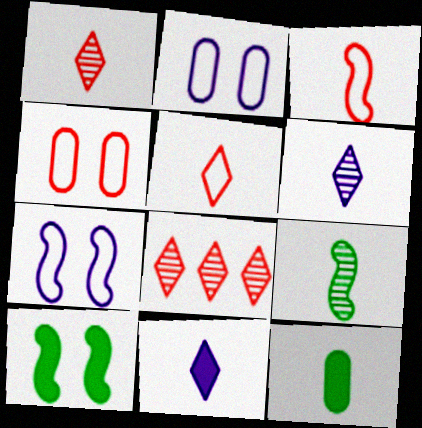[[3, 6, 12], 
[7, 8, 12]]